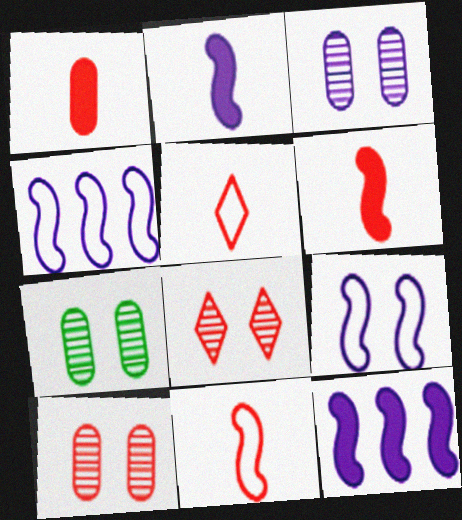[[3, 7, 10], 
[5, 7, 12]]